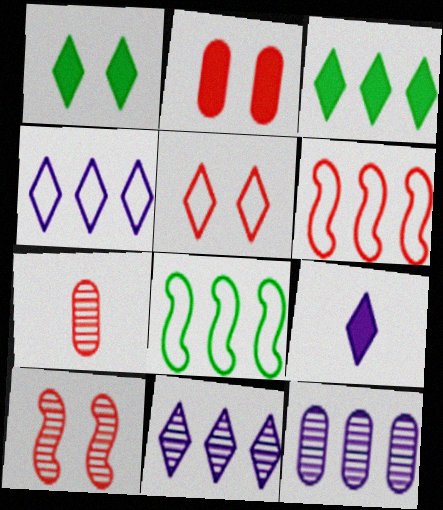[[2, 5, 10], 
[3, 6, 12]]